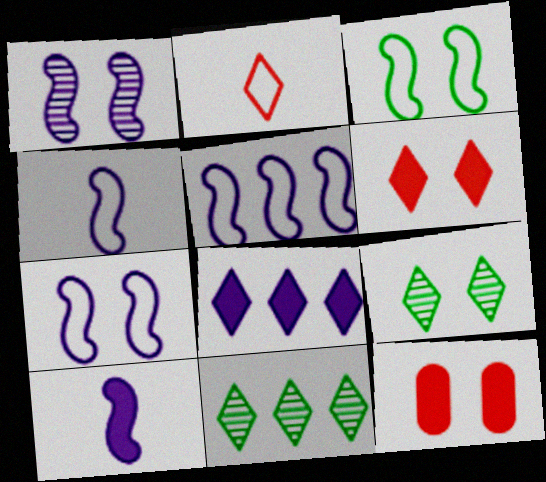[[1, 5, 10], 
[2, 8, 9], 
[4, 5, 7], 
[4, 11, 12], 
[7, 9, 12]]